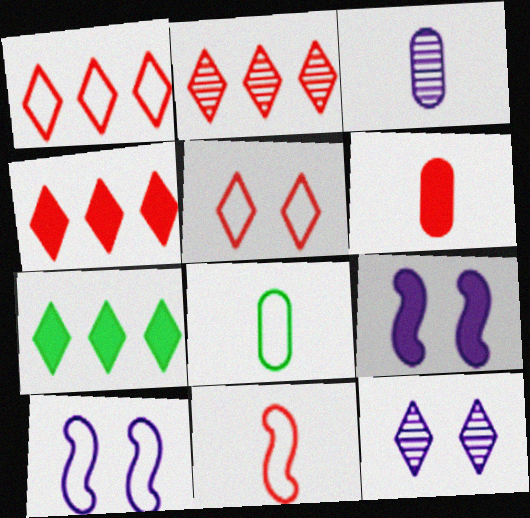[[1, 2, 4], 
[1, 8, 10], 
[2, 8, 9], 
[3, 6, 8], 
[6, 7, 9]]